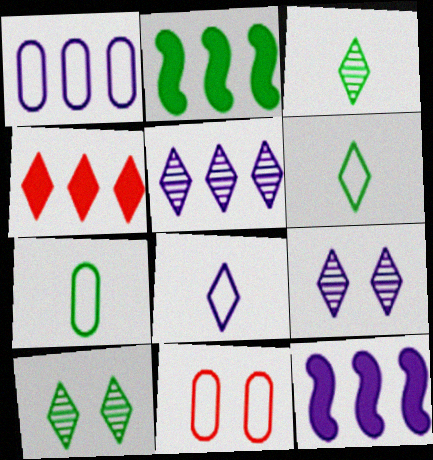[[1, 5, 12], 
[1, 7, 11], 
[2, 7, 10], 
[3, 11, 12], 
[4, 6, 9], 
[4, 8, 10]]